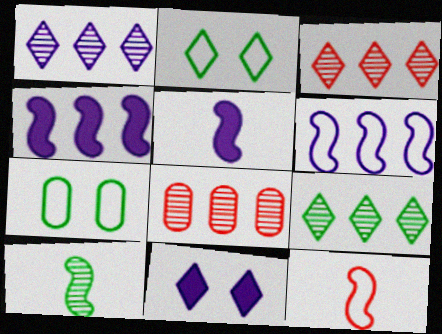[[1, 3, 9], 
[2, 5, 8], 
[3, 5, 7], 
[5, 10, 12]]